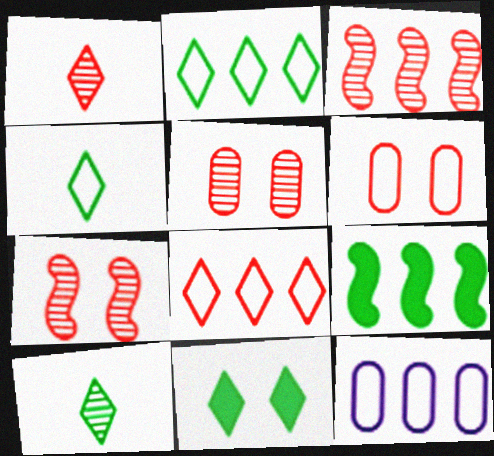[[1, 3, 5], 
[2, 10, 11]]